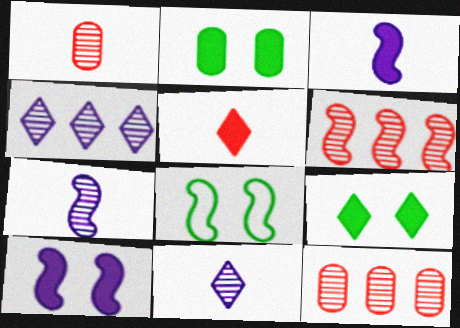[[3, 6, 8]]